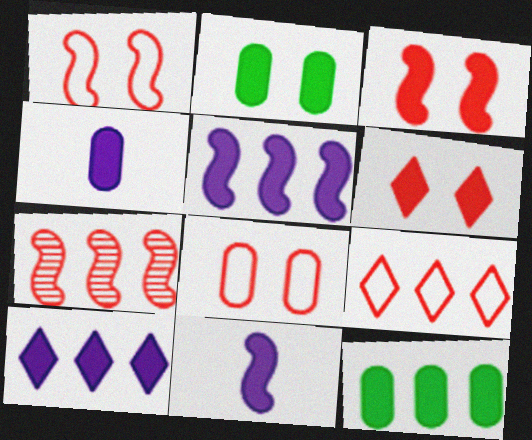[[6, 11, 12]]